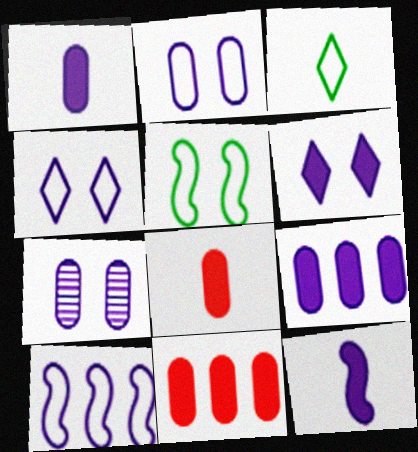[[6, 9, 12]]